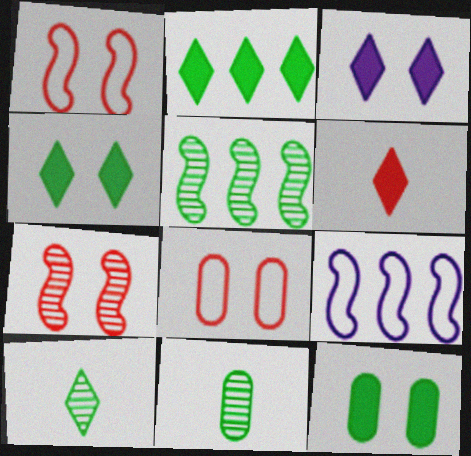[[2, 3, 6]]